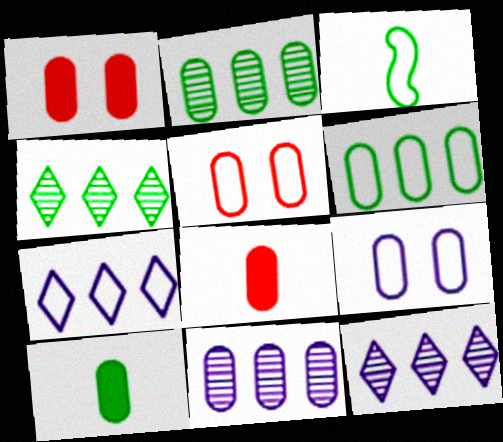[[1, 3, 12], 
[2, 8, 9], 
[3, 5, 7], 
[5, 10, 11]]